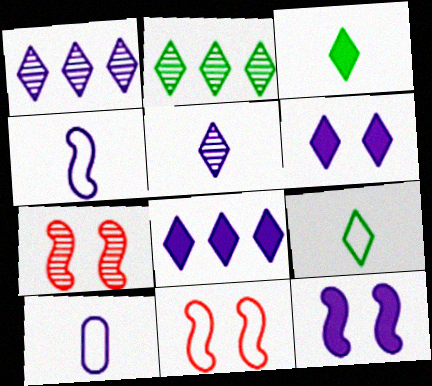[[1, 10, 12]]